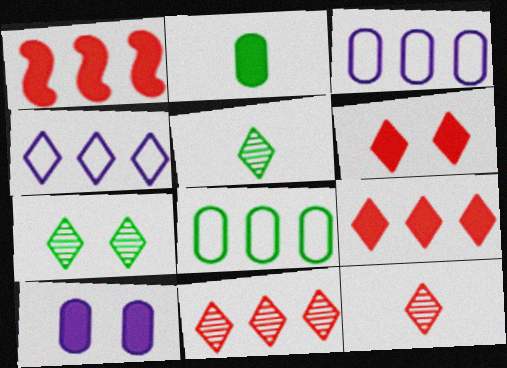[[4, 5, 6]]